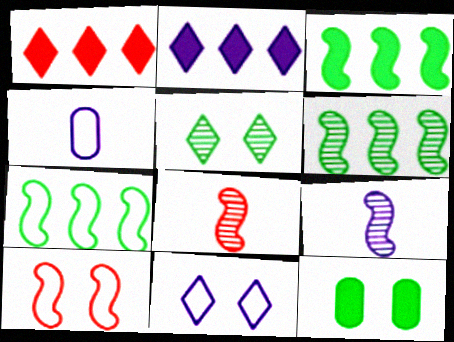[[3, 6, 7], 
[3, 9, 10]]